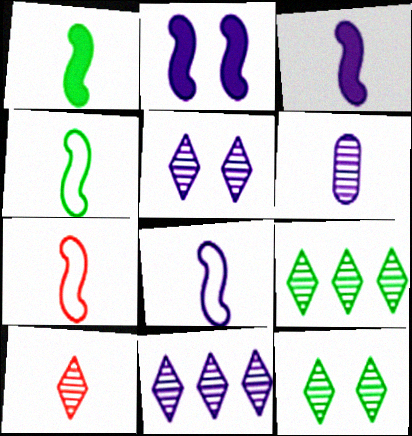[[4, 7, 8], 
[5, 9, 10], 
[10, 11, 12]]